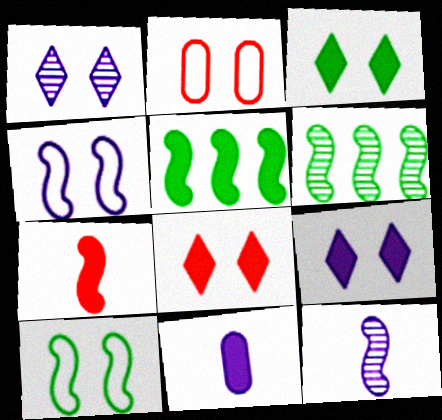[[3, 8, 9], 
[4, 6, 7], 
[5, 8, 11]]